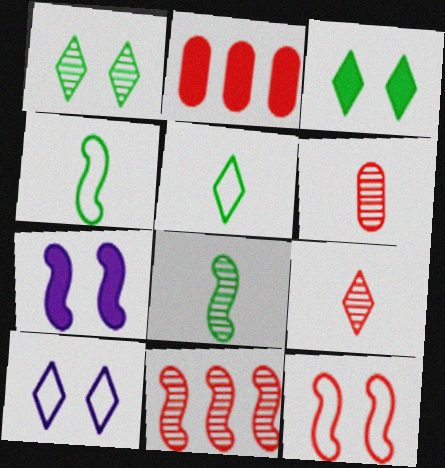[[2, 8, 10], 
[2, 9, 12], 
[4, 7, 11]]